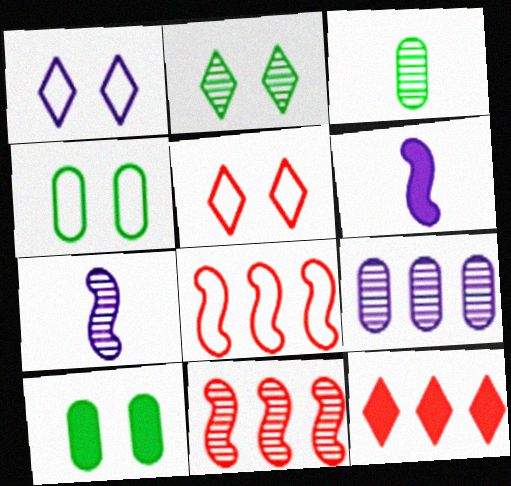[[1, 6, 9], 
[4, 7, 12], 
[6, 10, 12]]